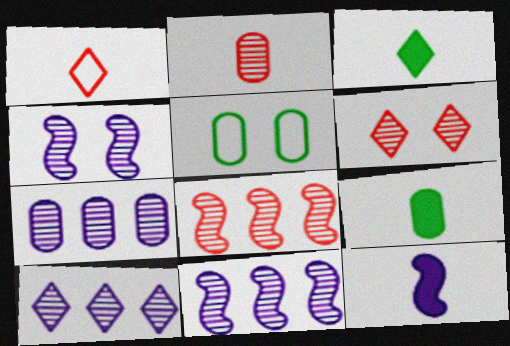[[2, 6, 8], 
[7, 10, 11]]